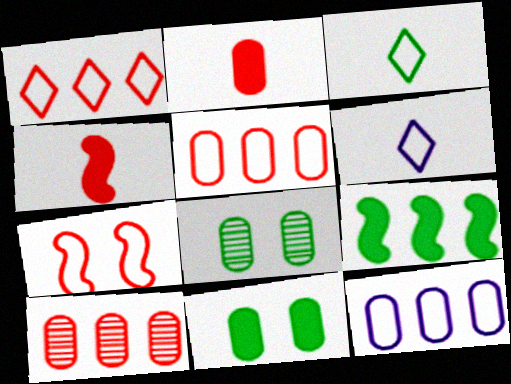[[2, 8, 12], 
[3, 7, 12], 
[3, 8, 9]]